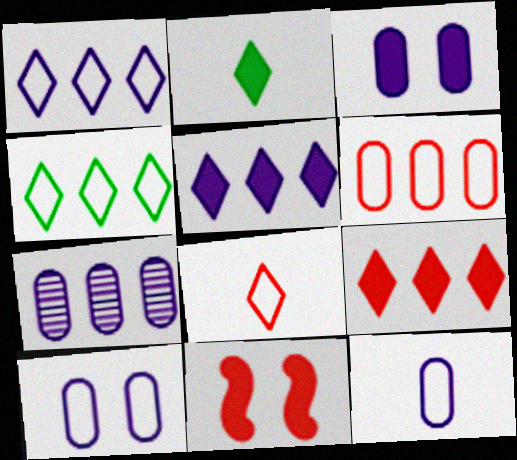[[3, 7, 12]]